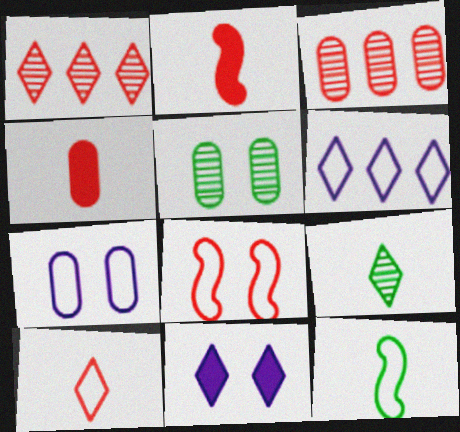[[1, 4, 8], 
[2, 5, 6], 
[3, 11, 12], 
[5, 8, 11]]